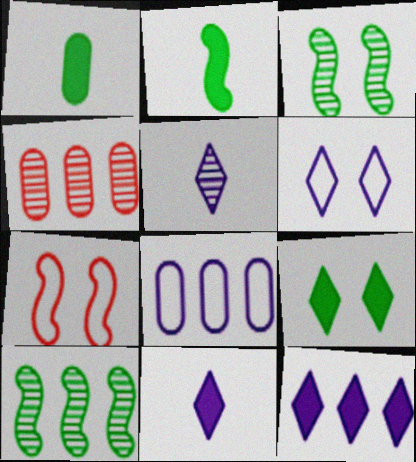[[2, 4, 6], 
[3, 4, 5], 
[5, 6, 12]]